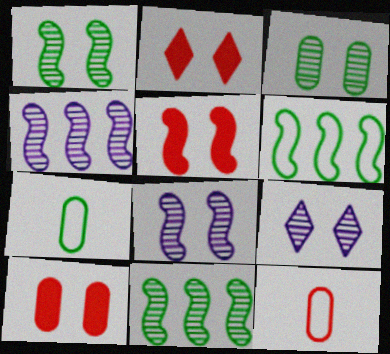[[2, 4, 7], 
[2, 5, 10]]